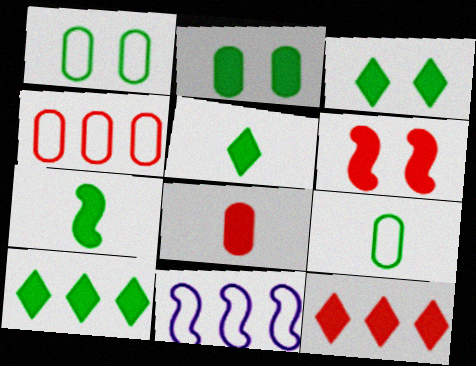[[2, 7, 10], 
[3, 5, 10], 
[6, 8, 12]]